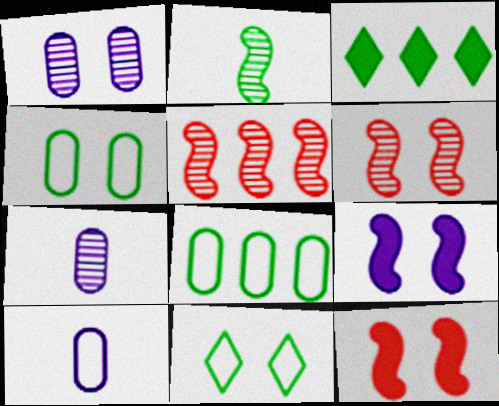[[1, 11, 12], 
[2, 3, 4], 
[3, 6, 10]]